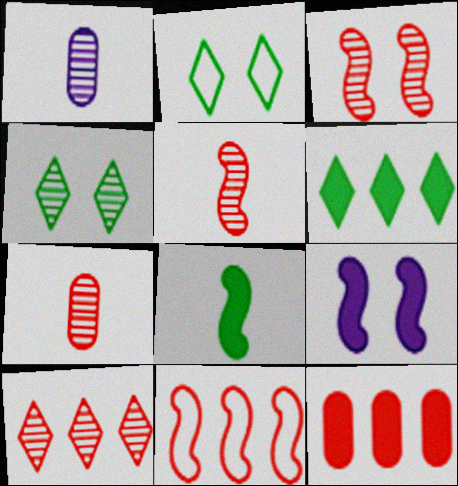[[3, 7, 10], 
[10, 11, 12]]